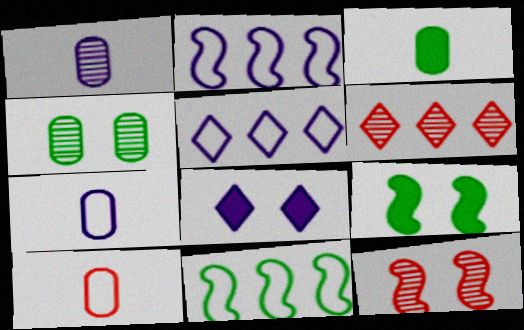[[1, 2, 8], 
[1, 3, 10], 
[3, 5, 12], 
[6, 7, 9]]